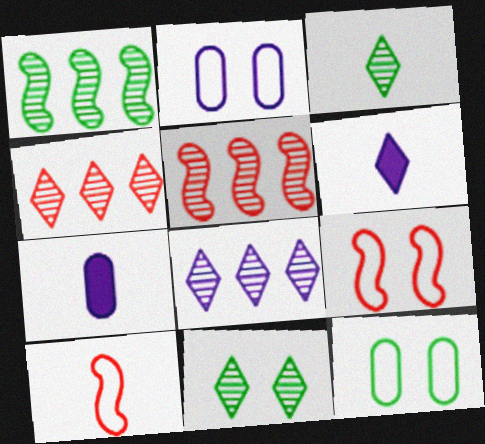[[3, 7, 10], 
[5, 6, 12]]